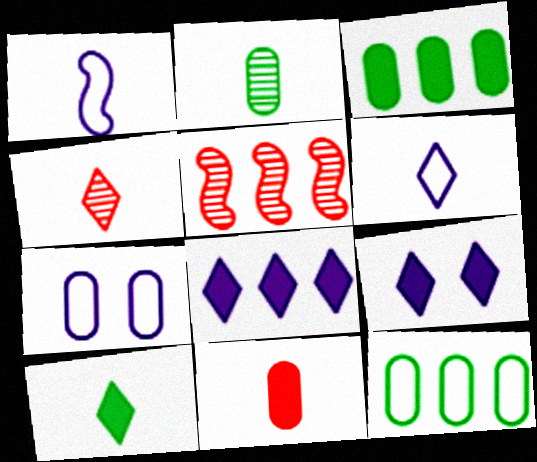[[4, 6, 10], 
[5, 7, 10], 
[5, 8, 12]]